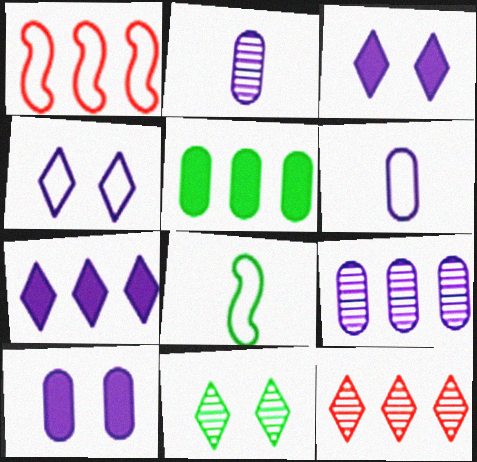[[5, 8, 11], 
[6, 9, 10], 
[8, 10, 12]]